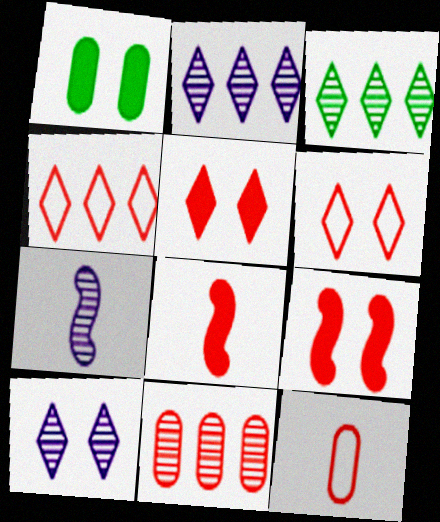[[1, 4, 7], 
[6, 8, 11]]